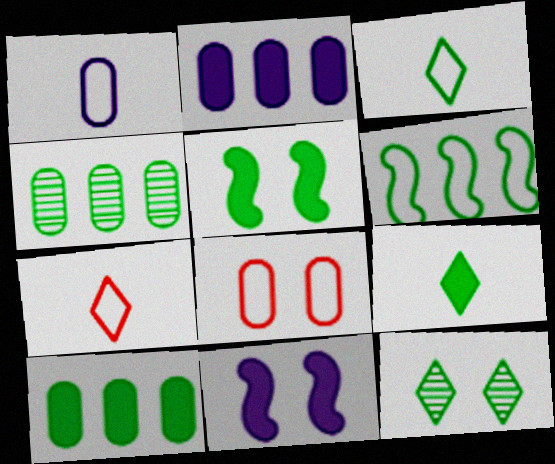[[3, 4, 5], 
[4, 7, 11], 
[5, 9, 10], 
[8, 11, 12]]